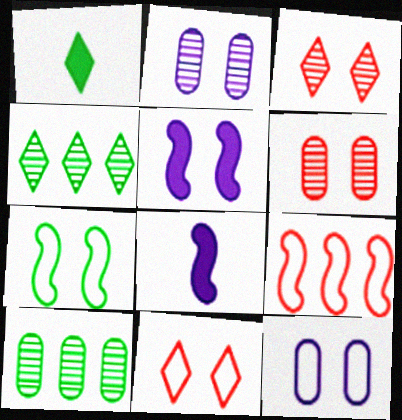[[1, 2, 9], 
[1, 7, 10], 
[7, 11, 12], 
[8, 10, 11]]